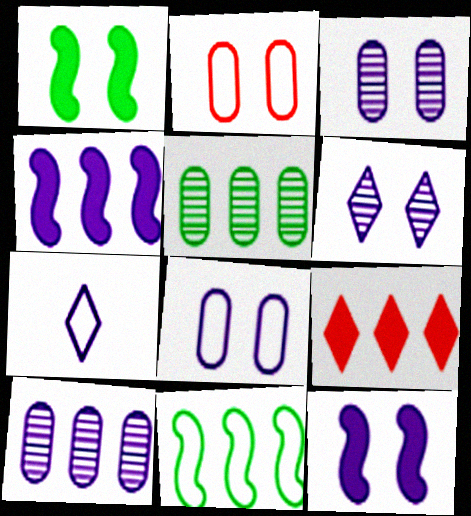[[1, 2, 6], 
[2, 7, 11], 
[3, 4, 7], 
[6, 8, 12], 
[7, 10, 12], 
[9, 10, 11]]